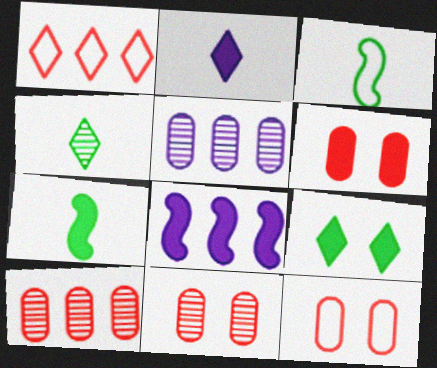[[4, 8, 12], 
[6, 11, 12]]